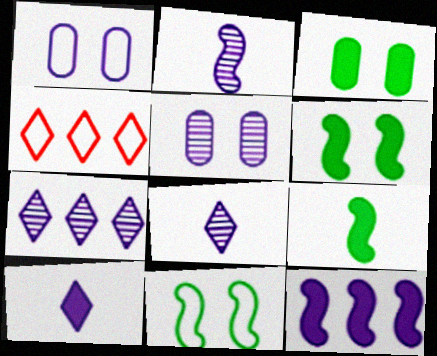[[1, 8, 12], 
[2, 3, 4], 
[2, 5, 7], 
[4, 5, 9]]